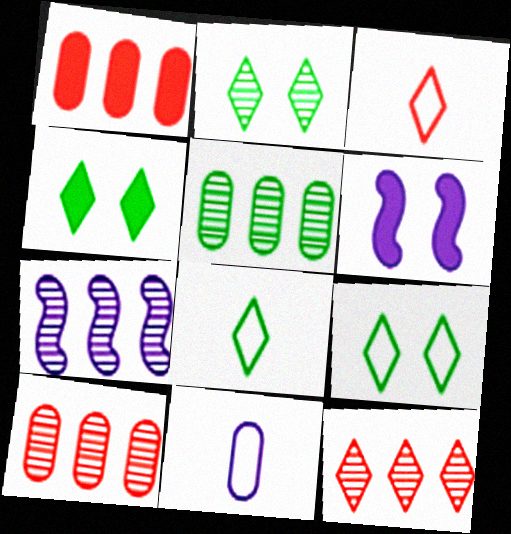[[2, 4, 9], 
[3, 5, 6], 
[5, 7, 12], 
[6, 8, 10]]